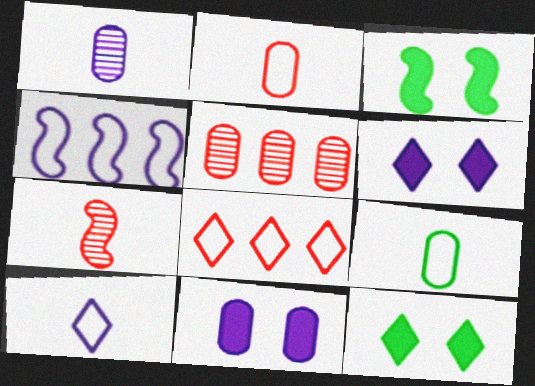[[1, 3, 8], 
[1, 4, 6], 
[3, 4, 7], 
[3, 5, 10], 
[5, 9, 11]]